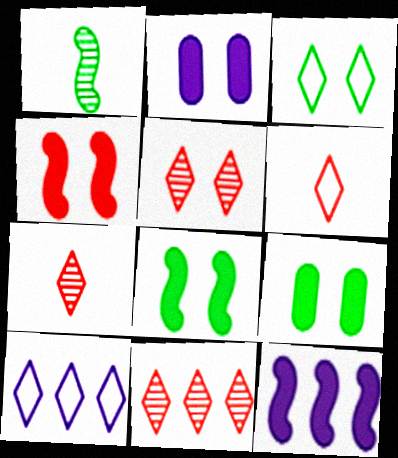[[3, 6, 10], 
[5, 7, 11]]